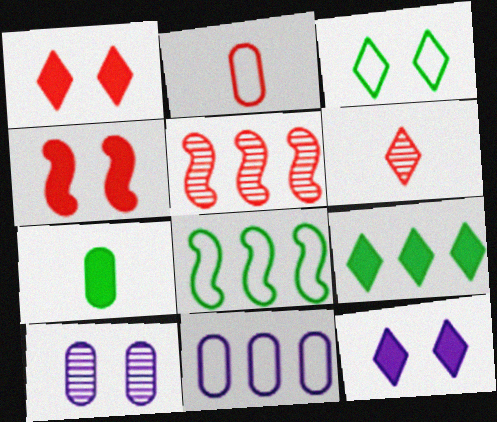[[1, 2, 5], 
[3, 4, 10], 
[5, 9, 11]]